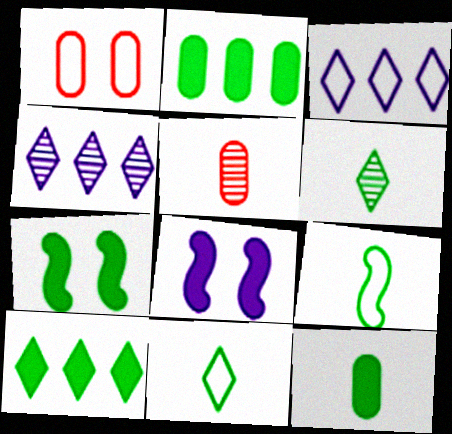[[1, 3, 9], 
[3, 5, 7], 
[6, 9, 12], 
[7, 10, 12]]